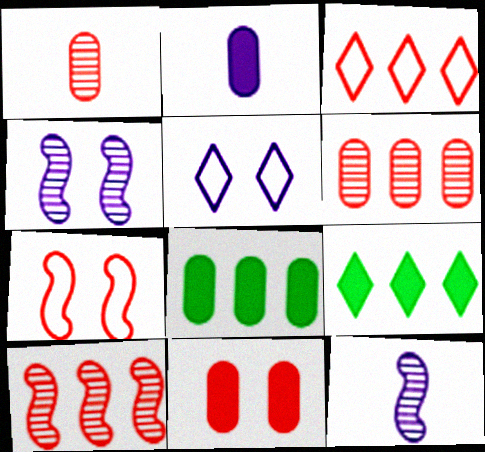[[2, 8, 11]]